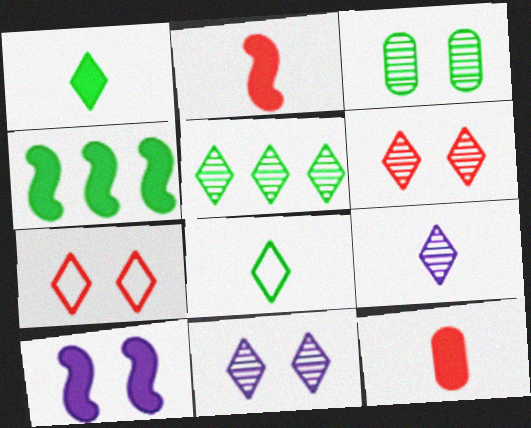[[2, 4, 10], 
[3, 4, 8], 
[3, 7, 10], 
[5, 6, 9]]